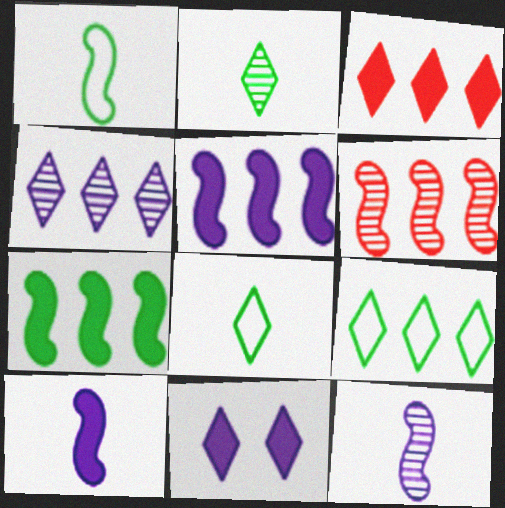[[3, 4, 9]]